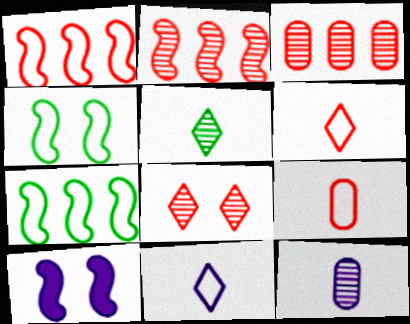[]